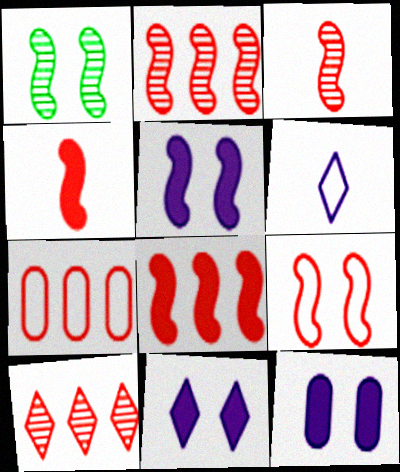[[1, 5, 9], 
[2, 4, 9], 
[3, 8, 9], 
[5, 11, 12], 
[7, 8, 10]]